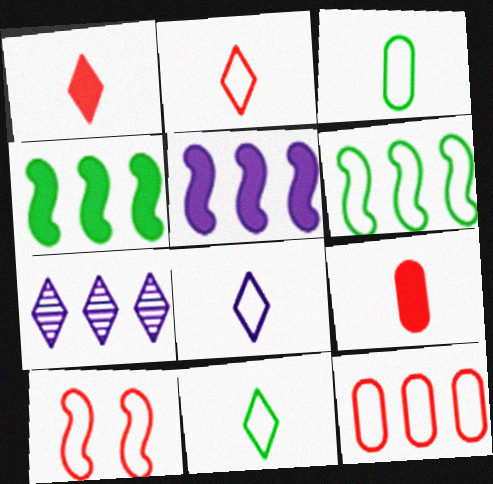[[2, 8, 11], 
[2, 10, 12], 
[4, 7, 12]]